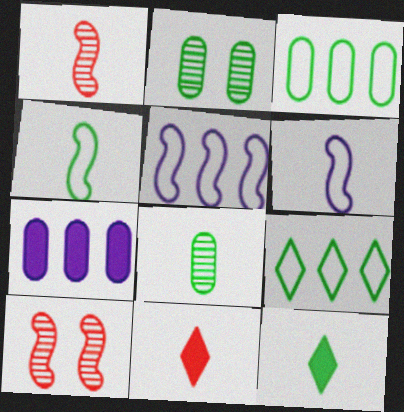[[2, 5, 11], 
[4, 8, 12], 
[6, 8, 11]]